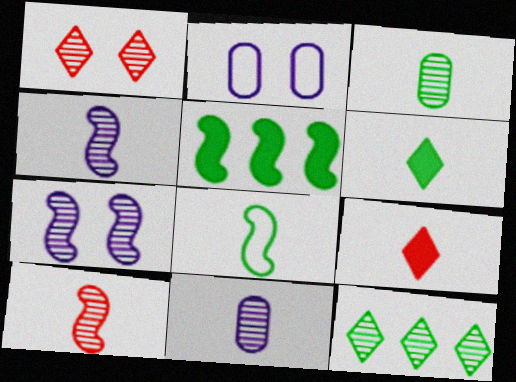[[3, 6, 8], 
[8, 9, 11]]